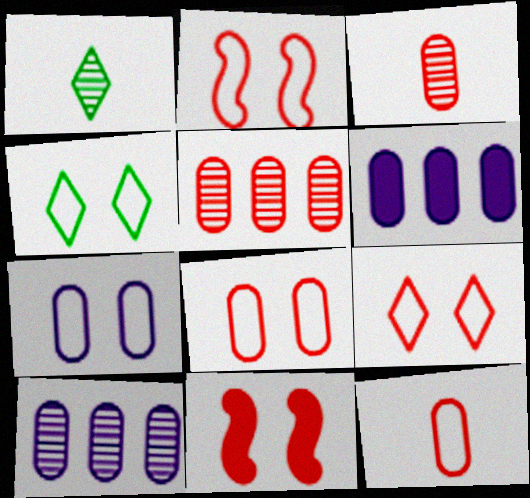[[1, 2, 6], 
[2, 4, 7], 
[2, 8, 9]]